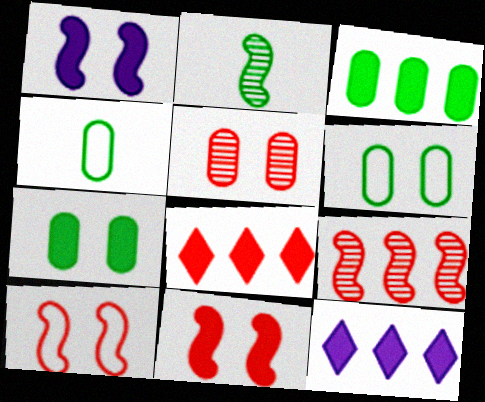[]